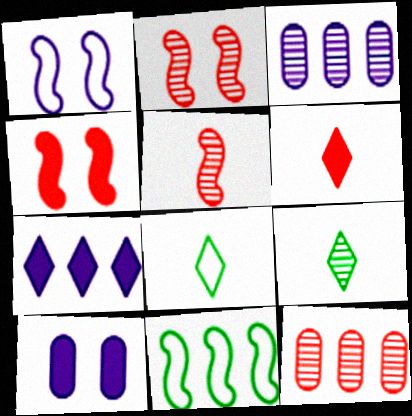[[2, 3, 9], 
[3, 4, 8], 
[7, 11, 12]]